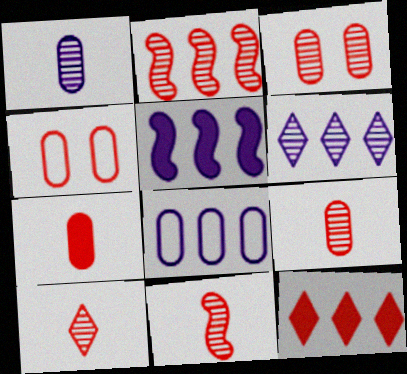[[2, 3, 10], 
[4, 11, 12], 
[5, 6, 8], 
[9, 10, 11]]